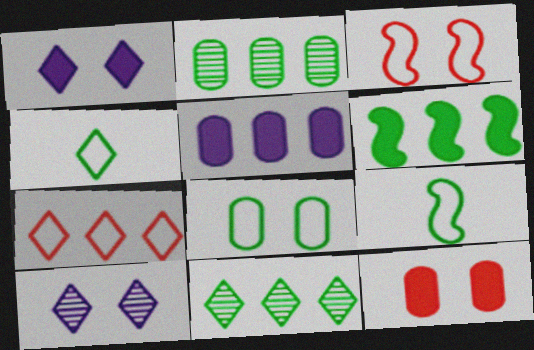[]